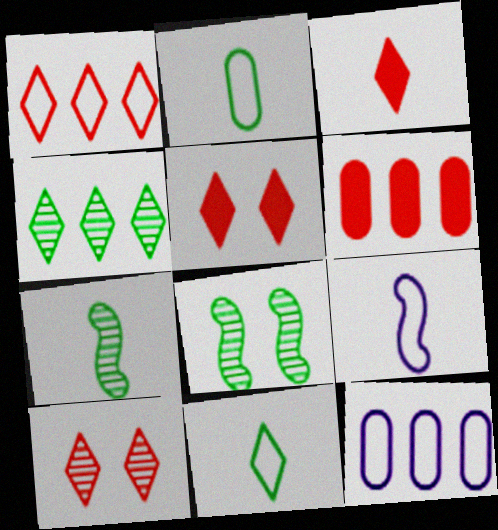[[1, 3, 10], 
[3, 8, 12], 
[5, 7, 12]]